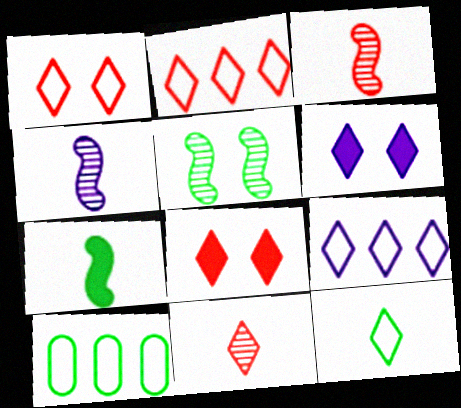[[1, 9, 12], 
[2, 8, 11], 
[3, 6, 10], 
[4, 8, 10]]